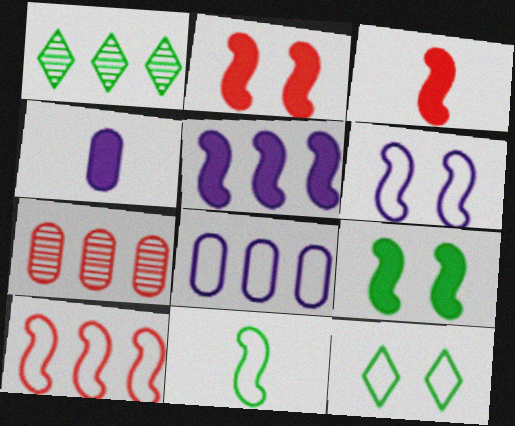[[3, 5, 9], 
[6, 10, 11]]